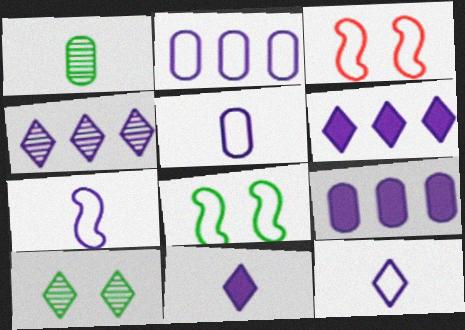[[1, 3, 6], 
[5, 7, 12]]